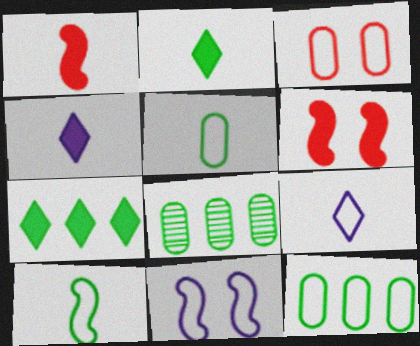[[6, 8, 9]]